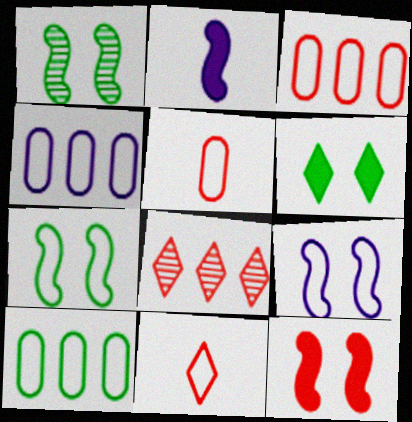[[1, 9, 12], 
[3, 4, 10], 
[4, 7, 11], 
[5, 8, 12], 
[9, 10, 11]]